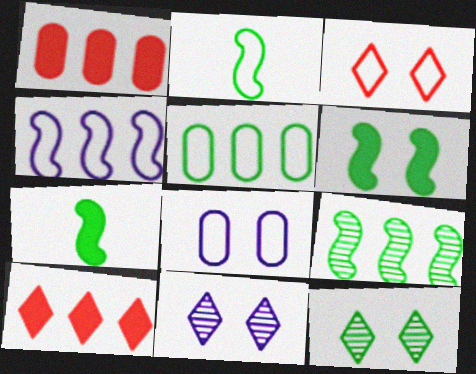[[1, 2, 11], 
[2, 6, 9], 
[5, 7, 12]]